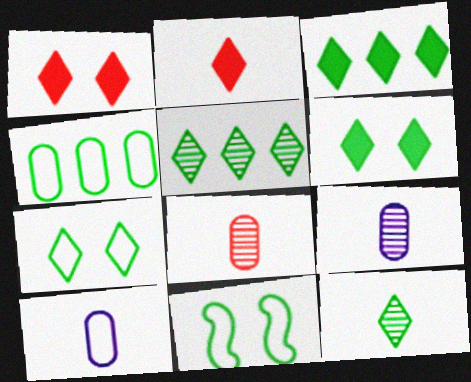[[3, 7, 12]]